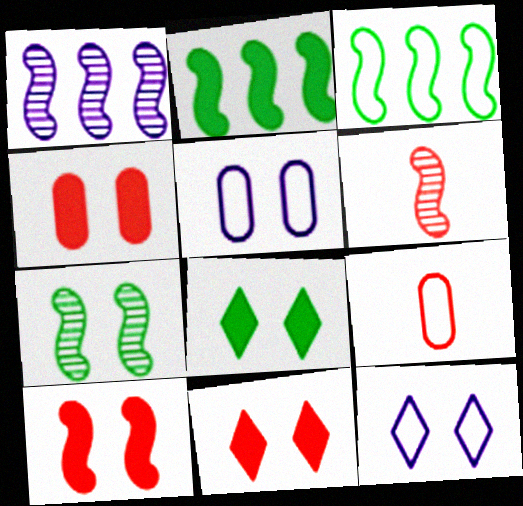[[1, 6, 7], 
[1, 8, 9], 
[3, 9, 12], 
[4, 7, 12], 
[4, 10, 11], 
[5, 7, 11]]